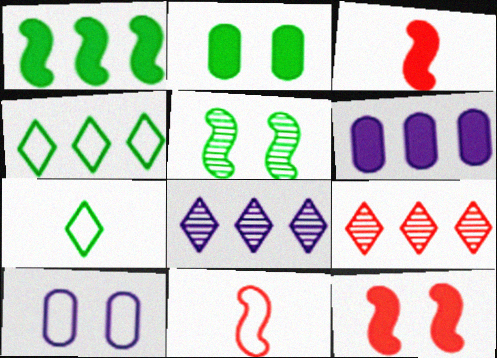[[2, 8, 11], 
[4, 10, 11]]